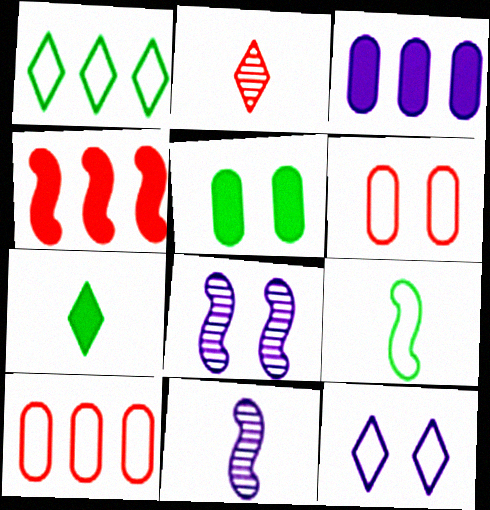[[2, 4, 6], 
[3, 11, 12], 
[4, 8, 9], 
[7, 8, 10], 
[9, 10, 12]]